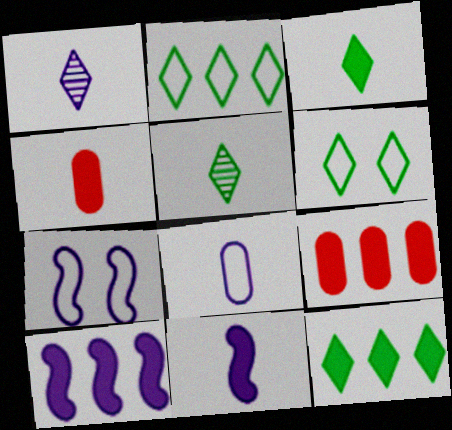[[1, 8, 11], 
[3, 4, 11], 
[5, 6, 12], 
[5, 7, 9], 
[9, 10, 12]]